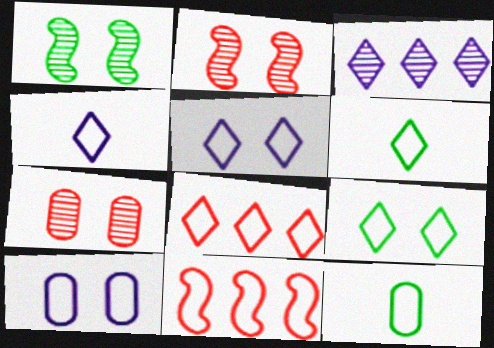[[4, 8, 9], 
[5, 6, 8], 
[5, 11, 12], 
[6, 10, 11]]